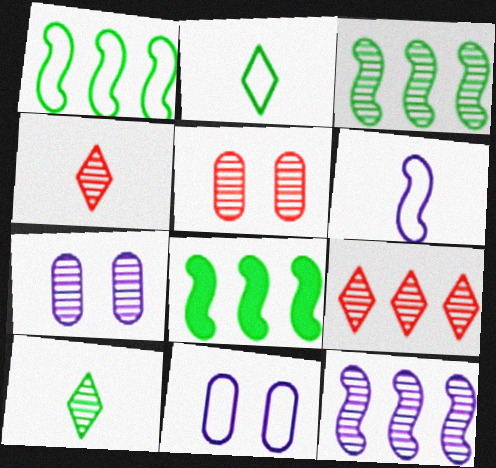[[1, 3, 8], 
[3, 4, 7], 
[4, 8, 11], 
[5, 10, 12]]